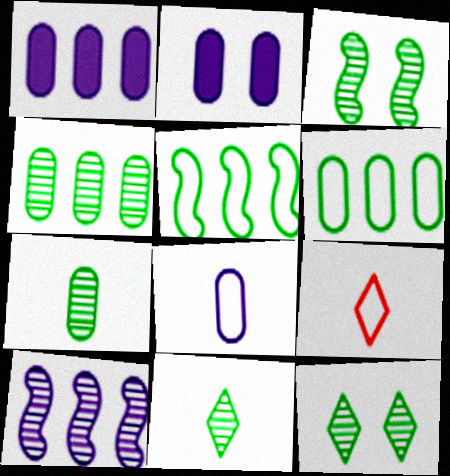[[1, 3, 9], 
[3, 4, 11]]